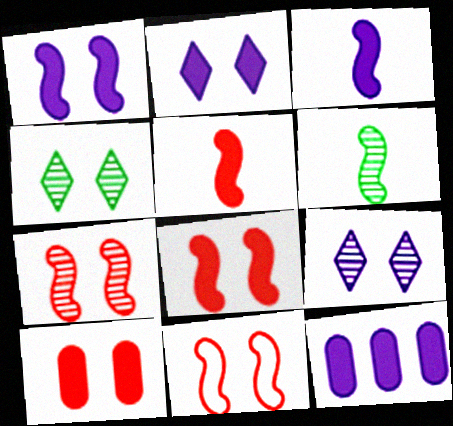[[2, 3, 12], 
[7, 8, 11]]